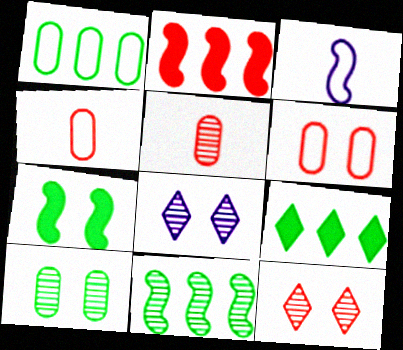[[1, 9, 11], 
[2, 4, 12], 
[5, 8, 11], 
[6, 7, 8]]